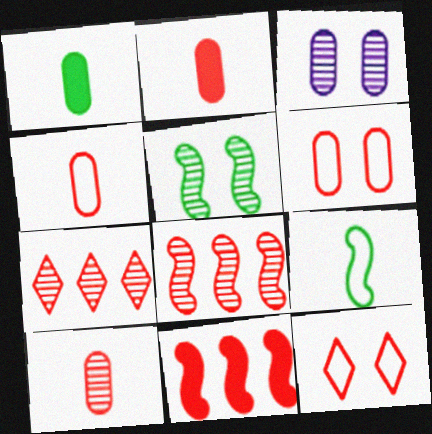[[2, 4, 10], 
[2, 8, 12], 
[10, 11, 12]]